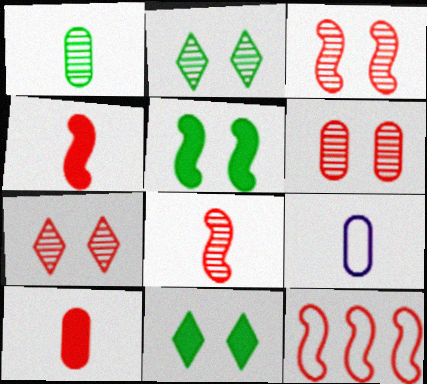[[1, 9, 10], 
[3, 4, 12], 
[3, 6, 7], 
[7, 10, 12]]